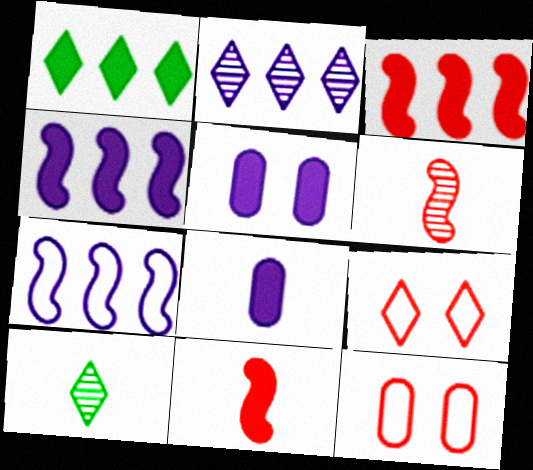[[1, 5, 11], 
[4, 10, 12]]